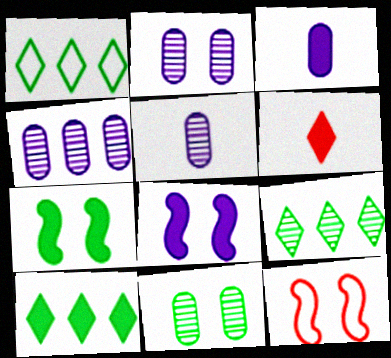[[1, 9, 10], 
[2, 4, 5], 
[3, 9, 12], 
[5, 10, 12]]